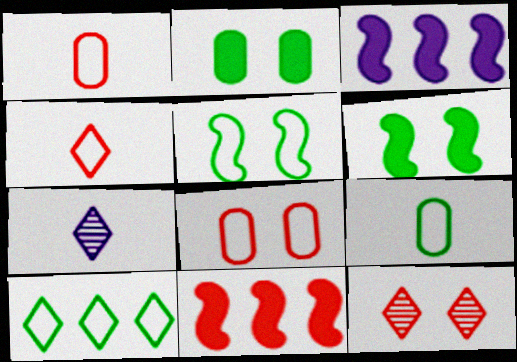[[1, 11, 12], 
[3, 9, 12], 
[5, 9, 10]]